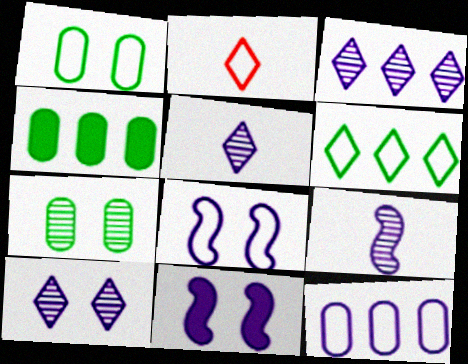[[3, 5, 10], 
[5, 11, 12]]